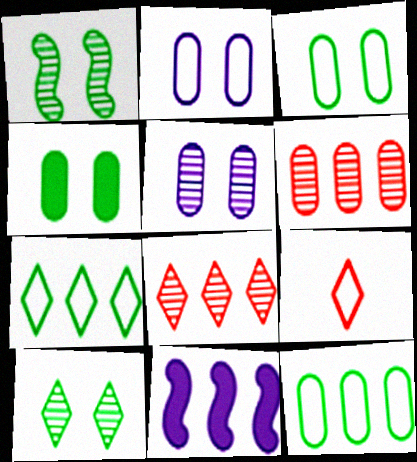[[6, 7, 11], 
[8, 11, 12]]